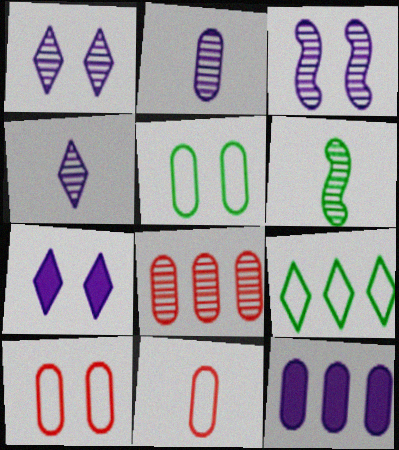[[1, 6, 8]]